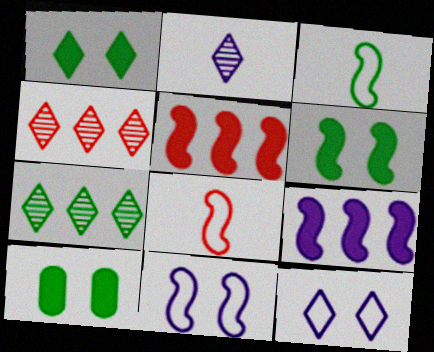[[1, 6, 10], 
[3, 7, 10]]